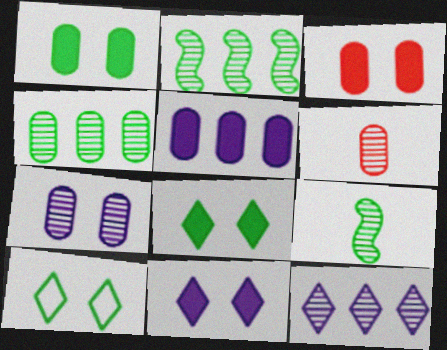[[4, 6, 7]]